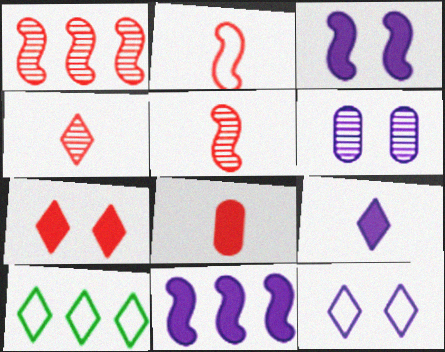[[2, 4, 8], 
[3, 6, 12]]